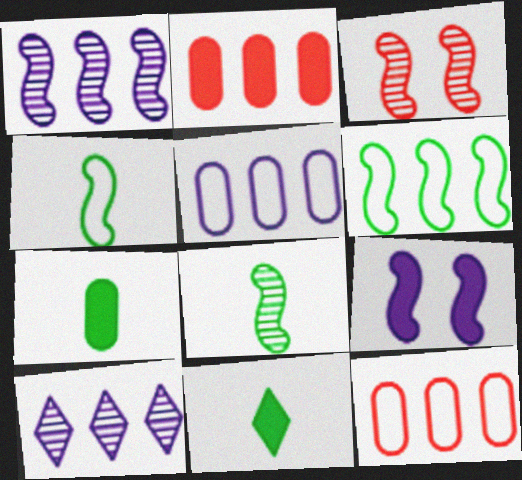[[1, 3, 8], 
[2, 6, 10], 
[2, 9, 11], 
[3, 5, 11]]